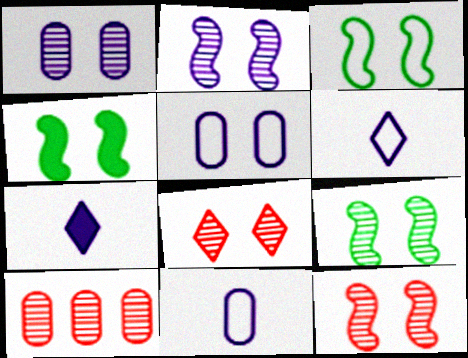[[1, 8, 9], 
[2, 9, 12], 
[3, 4, 9], 
[3, 7, 10], 
[4, 5, 8], 
[4, 6, 10]]